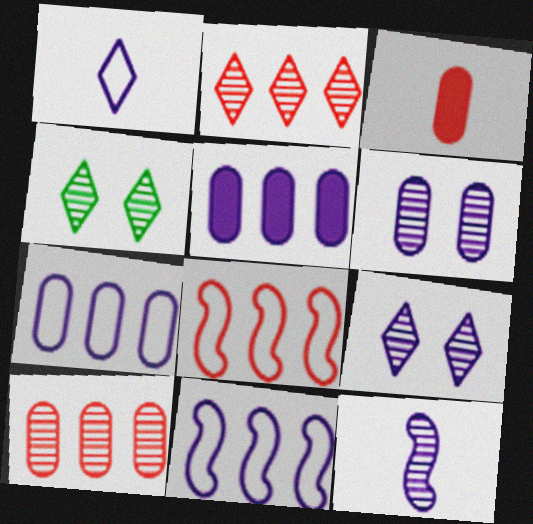[[3, 4, 11], 
[4, 10, 12]]